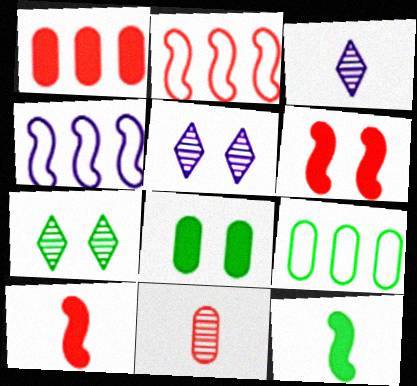[[2, 3, 8], 
[3, 6, 9], 
[5, 9, 10], 
[7, 9, 12]]